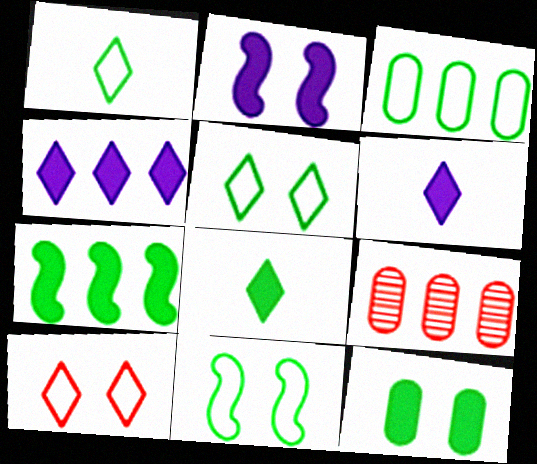[[1, 2, 9], 
[1, 3, 11], 
[6, 9, 11], 
[7, 8, 12]]